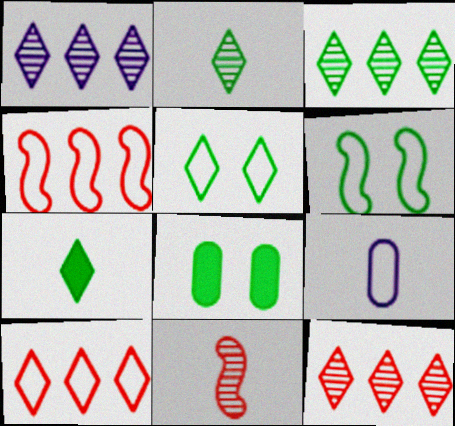[[1, 3, 12], 
[3, 5, 7], 
[4, 5, 9], 
[6, 9, 10], 
[7, 9, 11]]